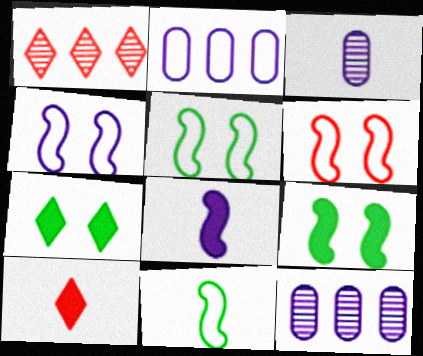[[3, 10, 11], 
[4, 5, 6], 
[5, 10, 12]]